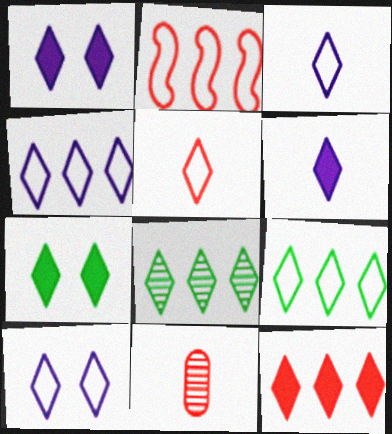[[1, 5, 8], 
[3, 4, 10], 
[4, 8, 12], 
[5, 9, 10], 
[6, 7, 12]]